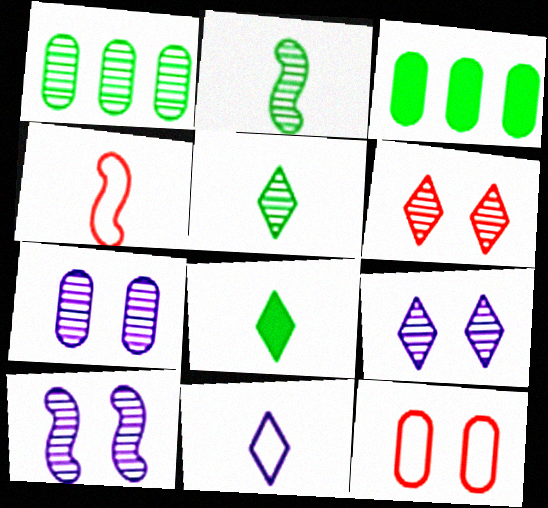[[3, 4, 9], 
[7, 9, 10]]